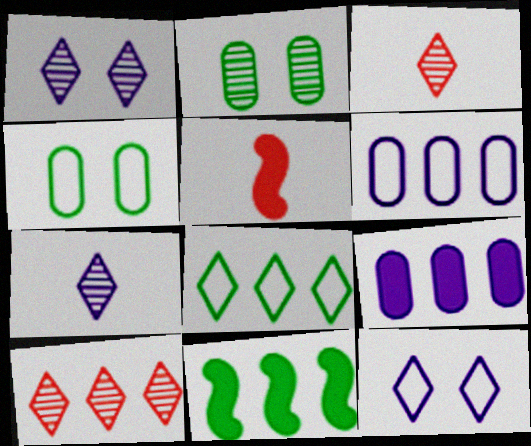[[6, 10, 11]]